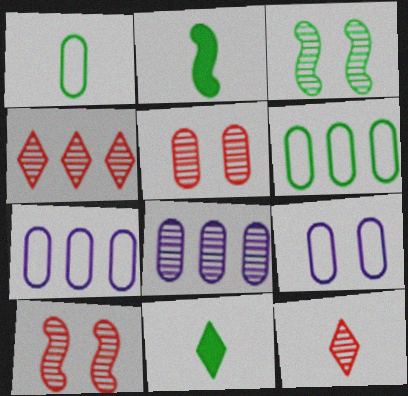[[2, 4, 9], 
[3, 6, 11], 
[3, 8, 12], 
[7, 10, 11]]